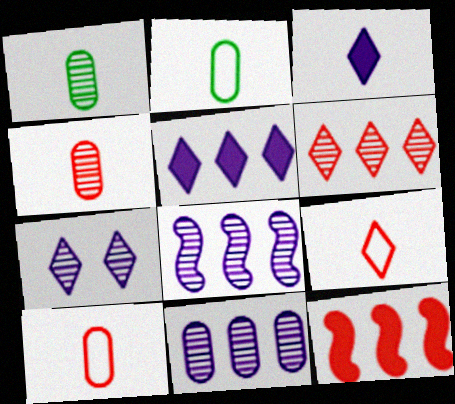[[2, 7, 12]]